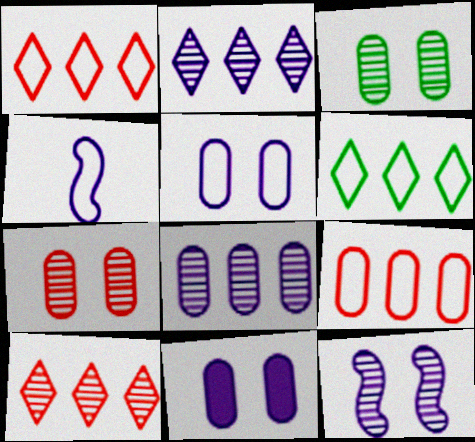[[2, 4, 11]]